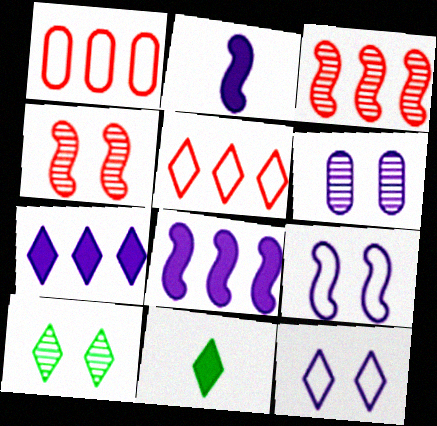[[1, 2, 10], 
[4, 6, 10]]